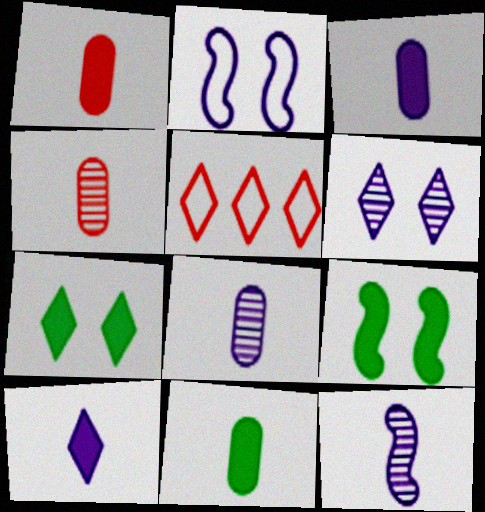[[1, 3, 11], 
[5, 8, 9]]